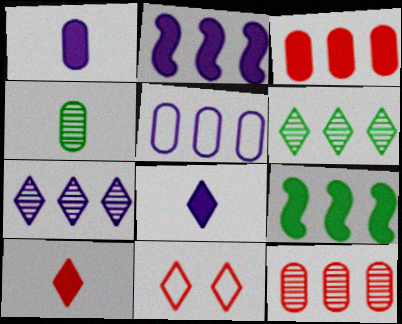[[2, 4, 11], 
[2, 5, 7], 
[6, 8, 11]]